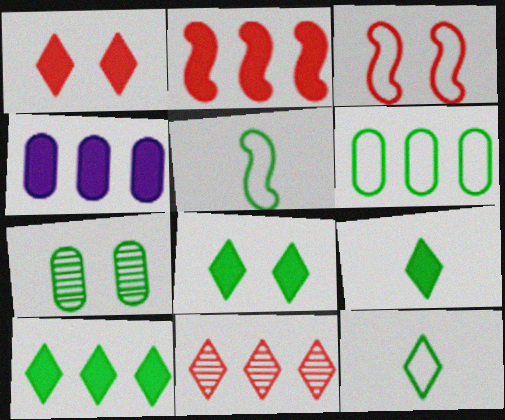[[2, 4, 10], 
[5, 7, 10], 
[8, 9, 10]]